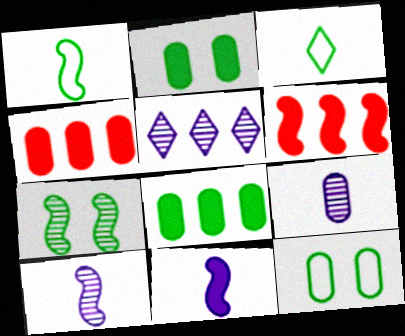[[3, 7, 8], 
[4, 9, 12]]